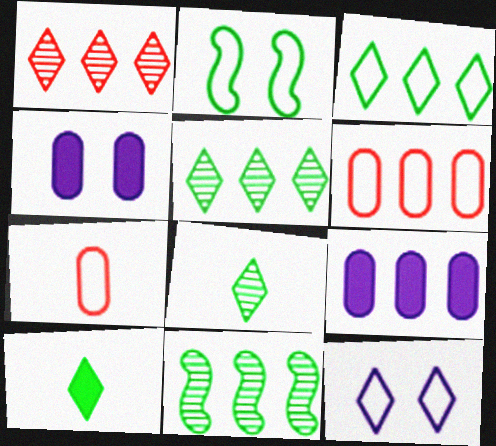[[1, 10, 12]]